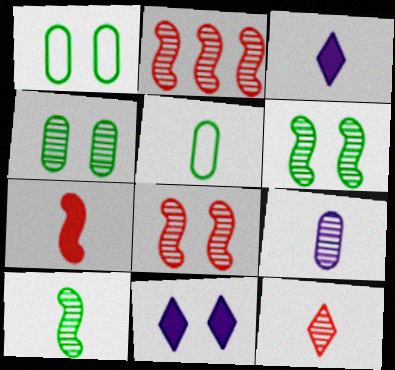[[1, 2, 3], 
[1, 8, 11], 
[2, 5, 11], 
[9, 10, 12]]